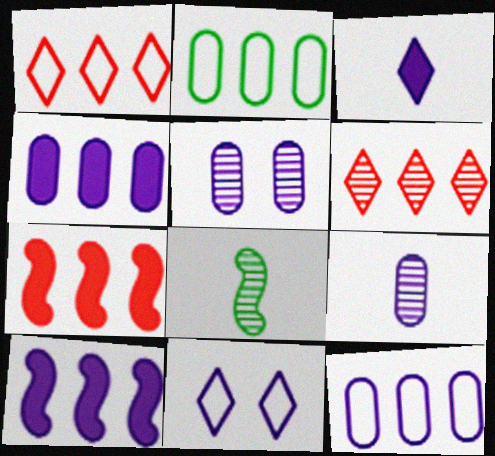[[2, 6, 10], 
[5, 6, 8], 
[9, 10, 11]]